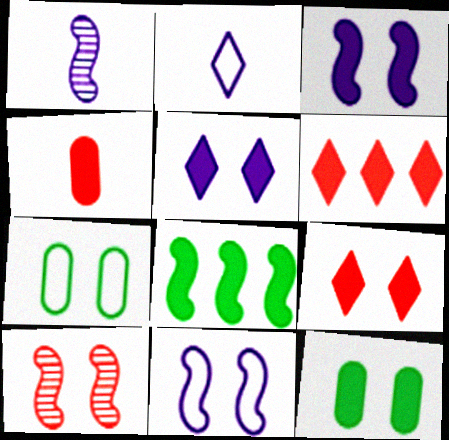[[1, 6, 7], 
[3, 9, 12], 
[4, 5, 8], 
[5, 7, 10]]